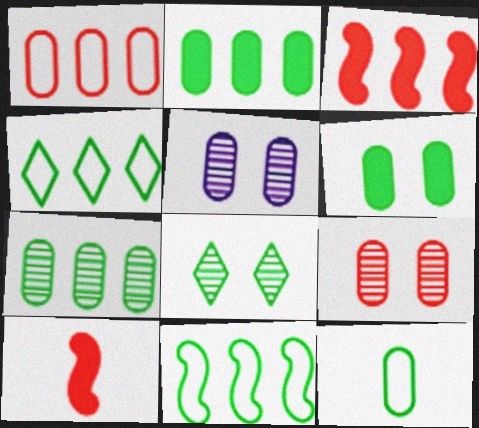[[4, 5, 10], 
[6, 7, 12]]